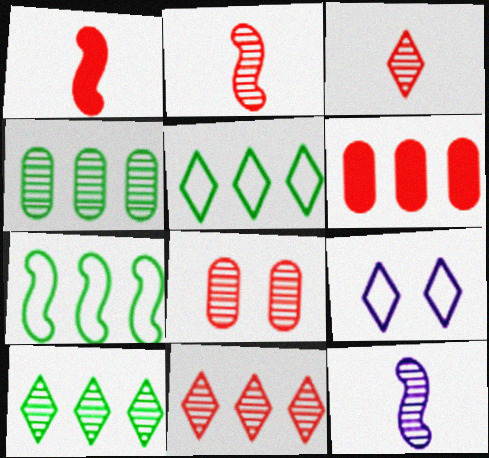[[1, 4, 9], 
[2, 8, 11], 
[8, 10, 12]]